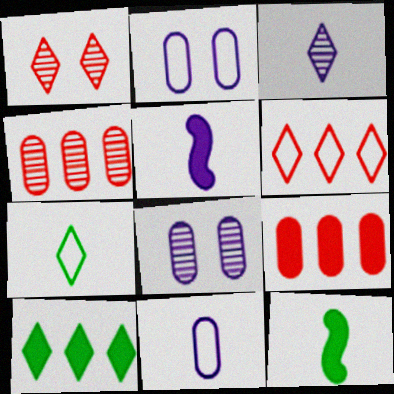[[3, 5, 11], 
[6, 8, 12]]